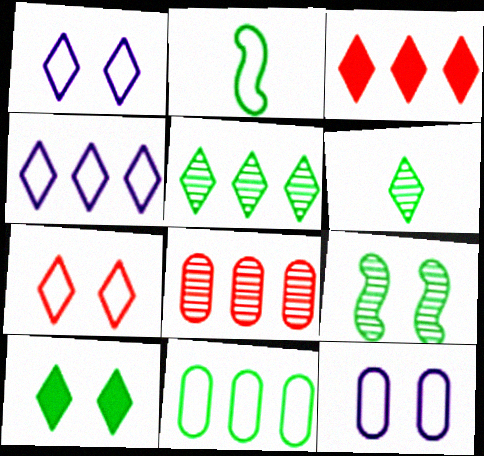[[1, 3, 6], 
[3, 4, 5]]